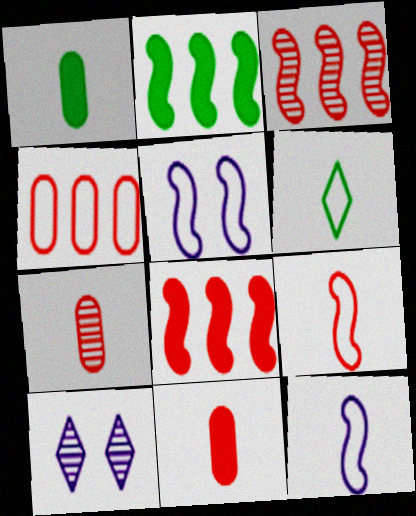[[4, 5, 6]]